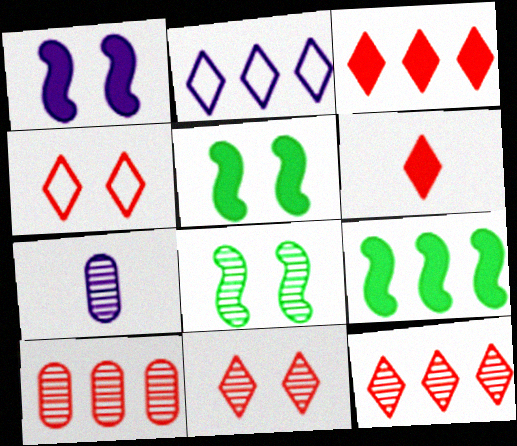[[1, 2, 7], 
[2, 9, 10], 
[4, 6, 12], 
[4, 7, 9], 
[7, 8, 12]]